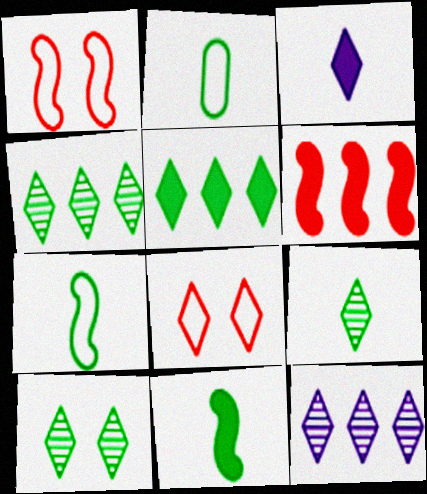[[2, 9, 11], 
[3, 4, 8], 
[4, 9, 10]]